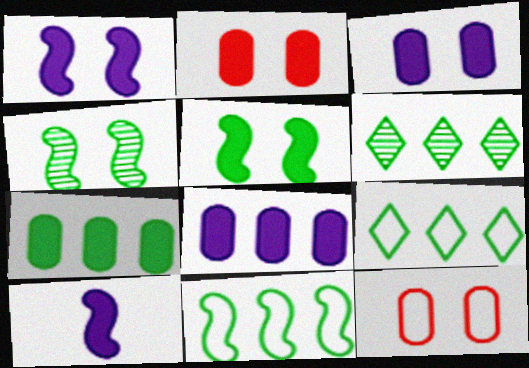[[6, 7, 11], 
[6, 10, 12]]